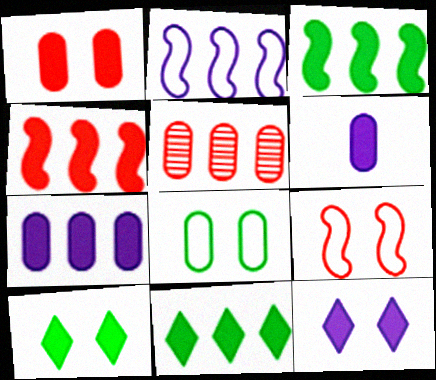[[2, 5, 11], 
[4, 6, 10], 
[4, 7, 11], 
[5, 6, 8]]